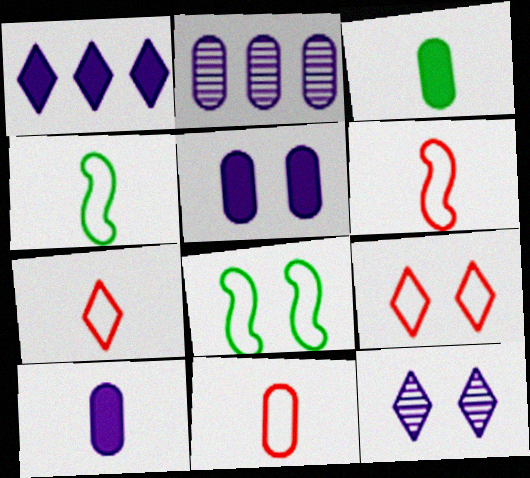[[6, 7, 11]]